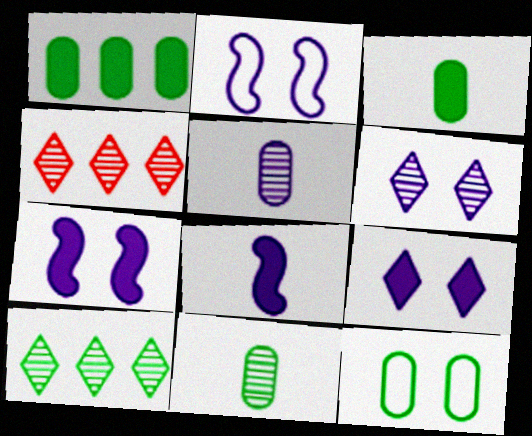[[1, 11, 12], 
[2, 3, 4], 
[4, 8, 12]]